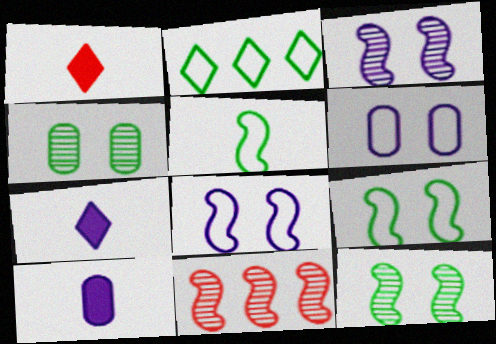[]